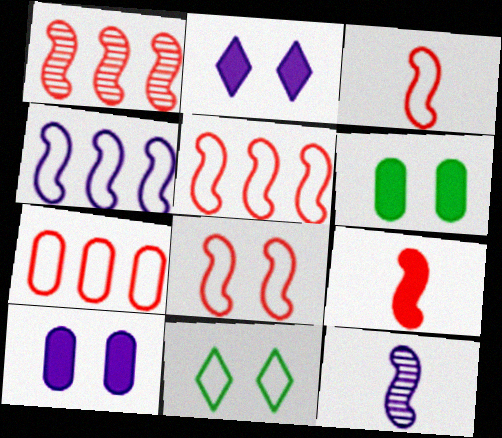[[1, 8, 9], 
[3, 5, 8]]